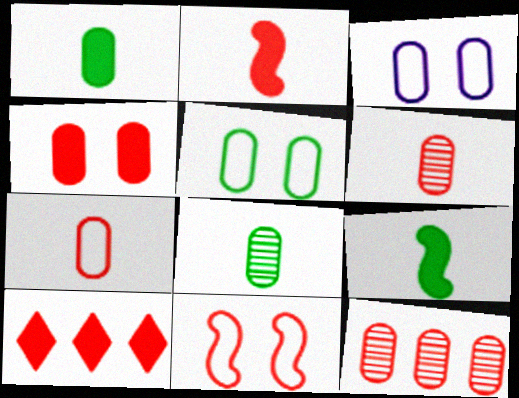[[1, 3, 12], 
[2, 4, 10], 
[4, 7, 12], 
[6, 10, 11]]